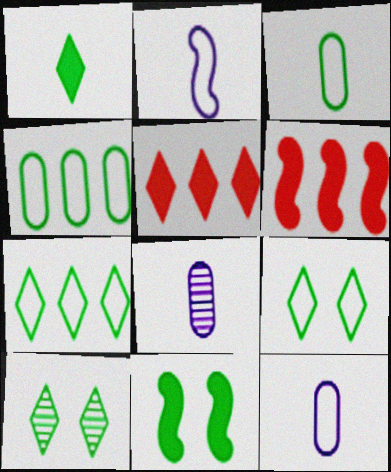[[1, 7, 10], 
[6, 8, 9], 
[6, 10, 12]]